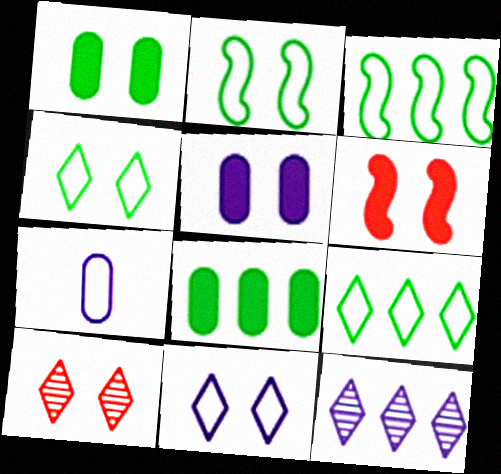[[2, 5, 10]]